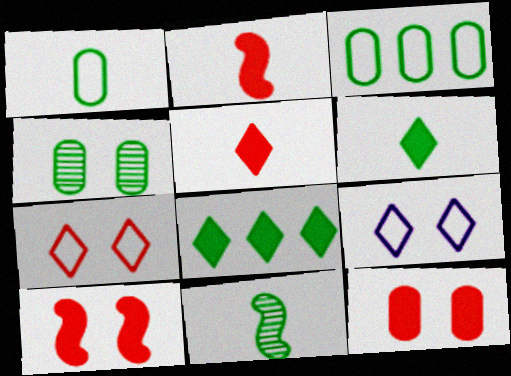[[1, 6, 11], 
[4, 9, 10]]